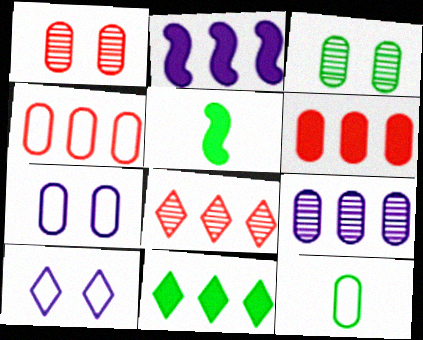[[2, 6, 11], 
[4, 7, 12], 
[5, 7, 8]]